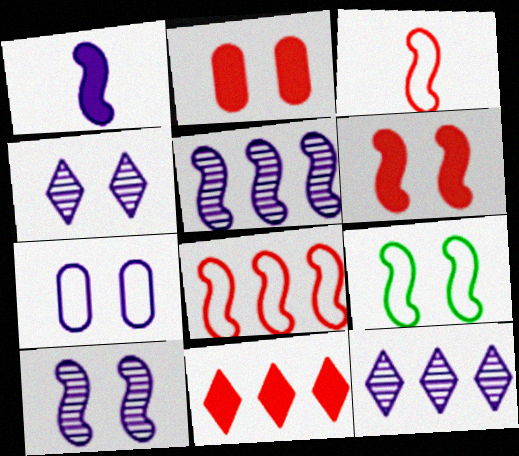[[1, 7, 12], 
[2, 4, 9], 
[6, 9, 10]]